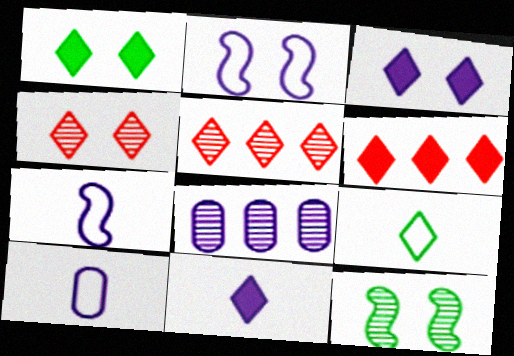[[1, 6, 11], 
[2, 8, 11], 
[3, 5, 9], 
[3, 7, 8], 
[6, 10, 12]]